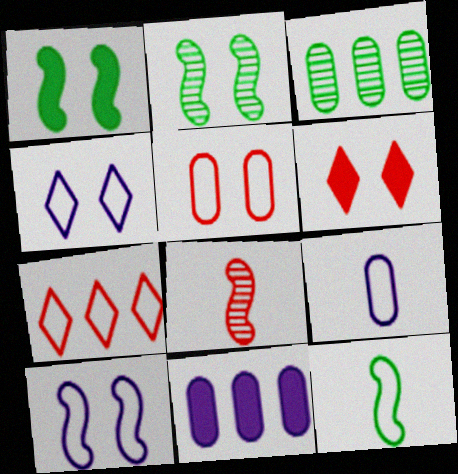[]